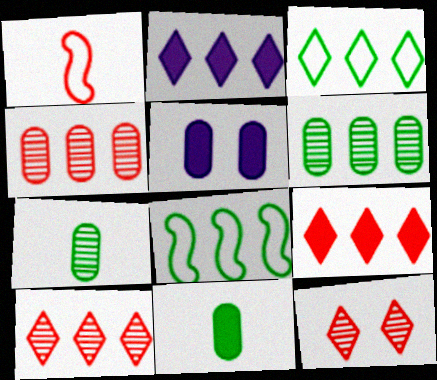[[2, 3, 10], 
[2, 4, 8]]